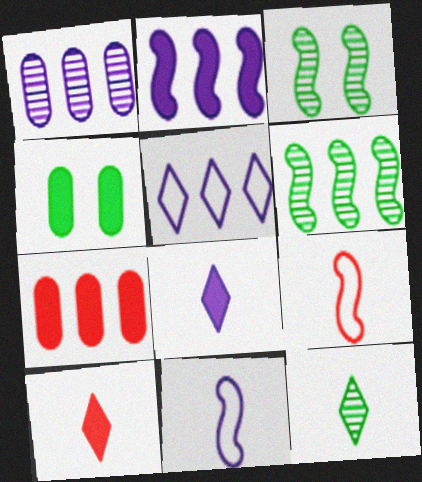[[1, 2, 5], 
[2, 3, 9], 
[2, 4, 10], 
[5, 6, 7]]